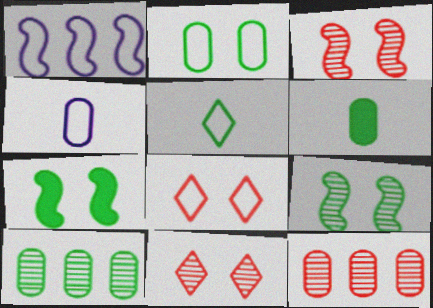[[1, 6, 11], 
[2, 6, 10], 
[5, 7, 10]]